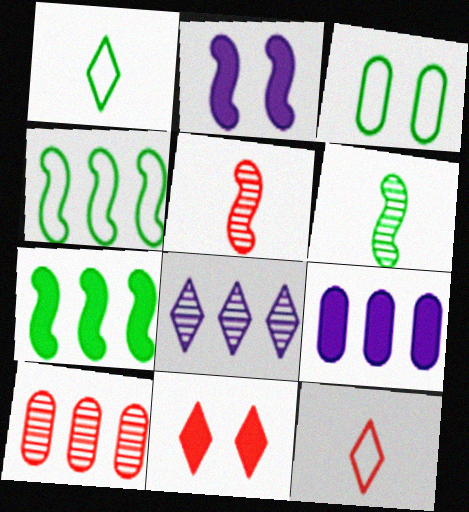[[1, 2, 10], 
[1, 3, 4], 
[1, 8, 11], 
[2, 4, 5]]